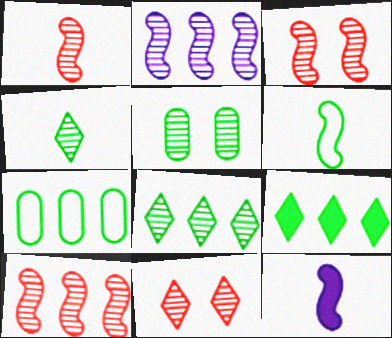[[1, 3, 10], 
[1, 6, 12], 
[5, 6, 9], 
[7, 11, 12]]